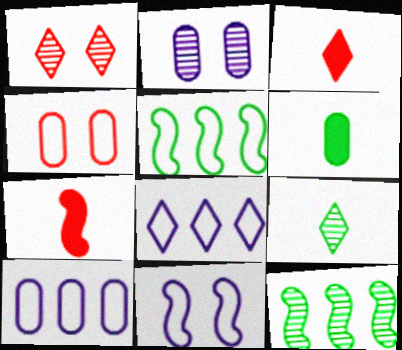[[2, 3, 5], 
[7, 11, 12]]